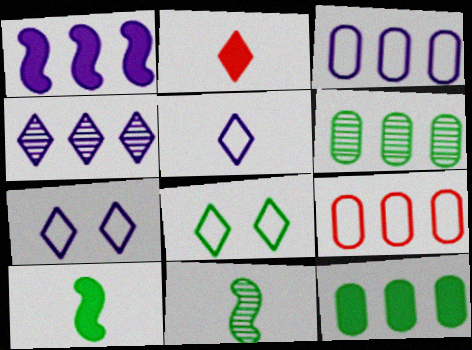[[1, 3, 4], 
[2, 4, 8], 
[6, 8, 10], 
[8, 11, 12]]